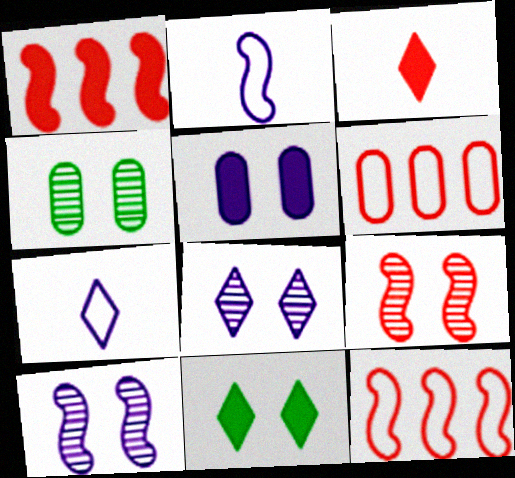[[1, 4, 7], 
[3, 6, 9], 
[4, 8, 9]]